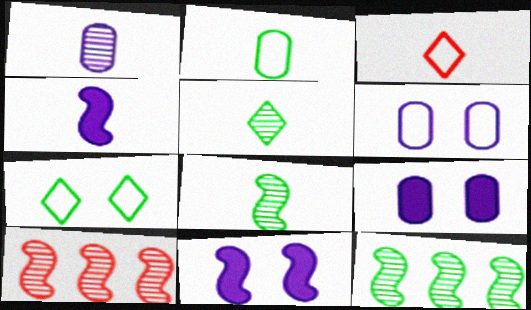[[3, 9, 12]]